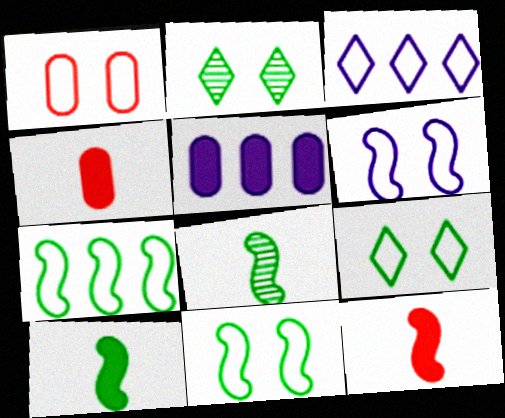[[1, 6, 9]]